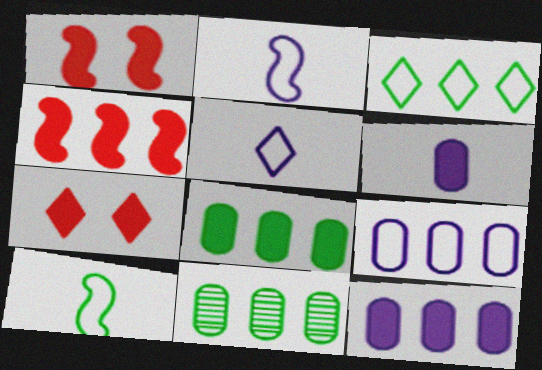[[1, 5, 11], 
[2, 7, 11]]